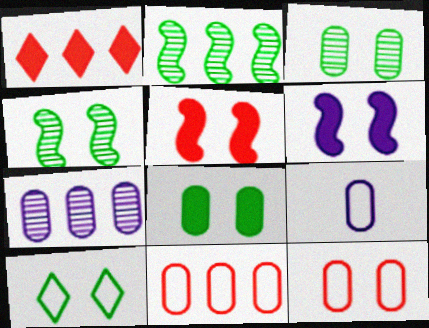[[1, 4, 9], 
[4, 8, 10]]